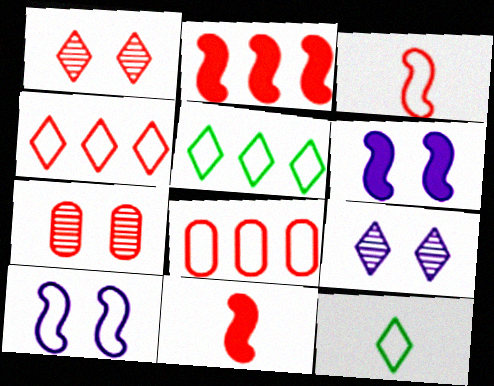[[1, 8, 11], 
[4, 7, 11], 
[8, 10, 12]]